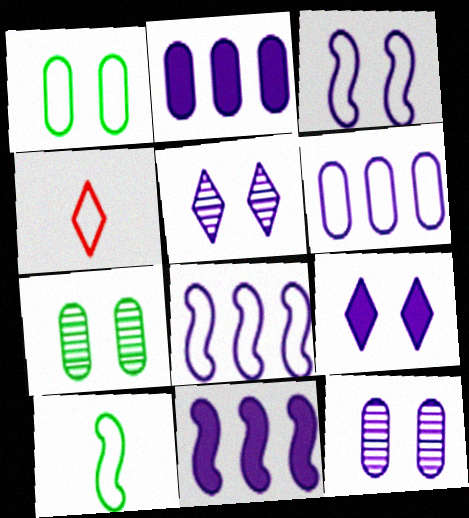[[1, 4, 8], 
[3, 9, 12], 
[4, 7, 11]]